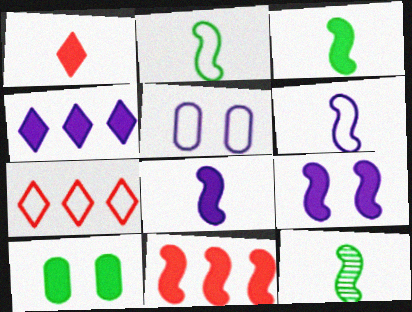[[2, 3, 12], 
[2, 5, 7], 
[3, 9, 11]]